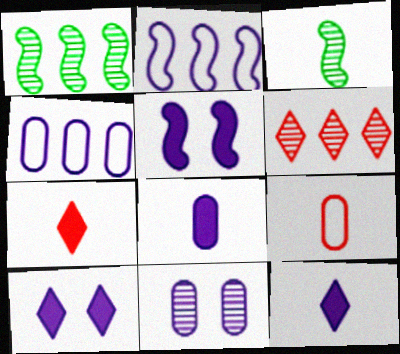[[1, 9, 10], 
[2, 11, 12], 
[3, 6, 11], 
[3, 9, 12], 
[4, 8, 11]]